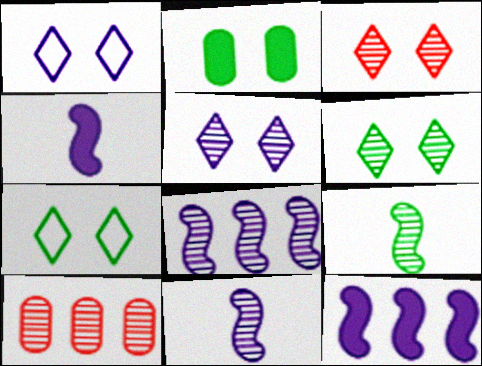[[3, 5, 6], 
[4, 7, 10], 
[5, 9, 10], 
[6, 10, 11]]